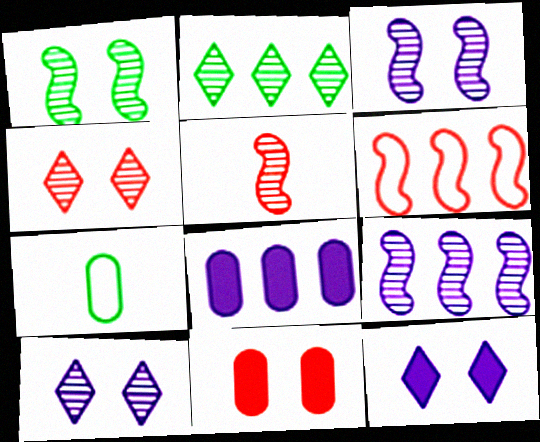[[1, 5, 9], 
[2, 6, 8]]